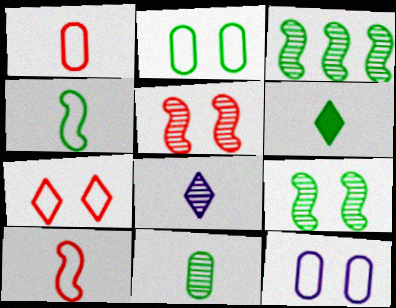[[2, 3, 6], 
[4, 6, 11]]